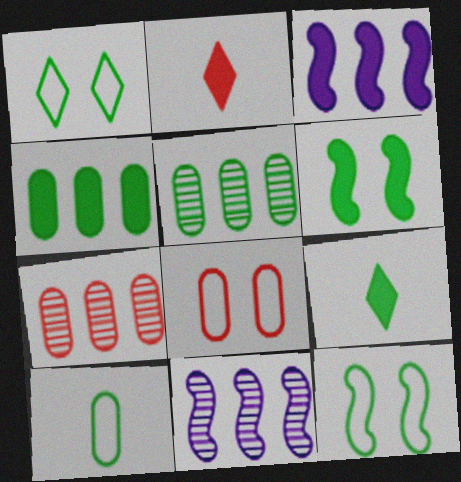[[4, 6, 9], 
[5, 9, 12], 
[8, 9, 11]]